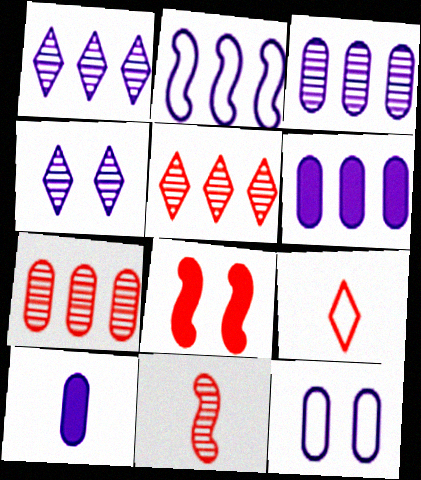[[1, 2, 6], 
[2, 4, 10], 
[3, 10, 12], 
[7, 8, 9]]